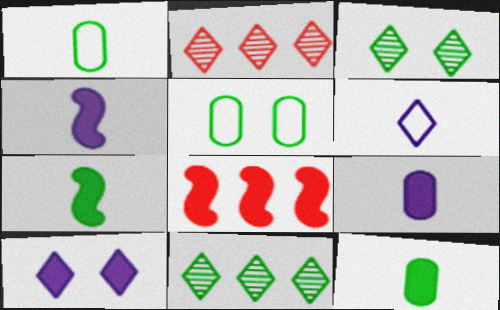[[2, 4, 5], 
[5, 7, 11], 
[8, 10, 12]]